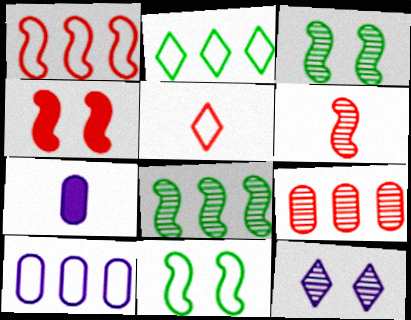[[1, 2, 10], 
[1, 4, 6], 
[4, 5, 9], 
[5, 10, 11]]